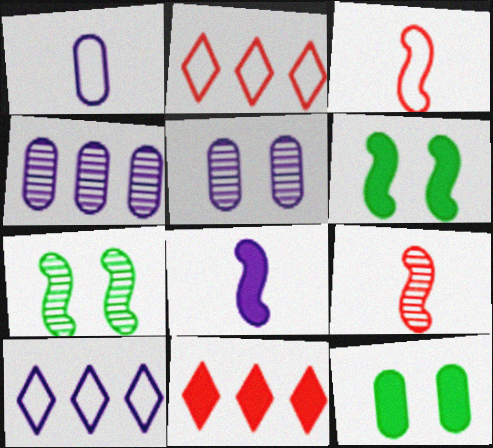[[1, 7, 11], 
[5, 8, 10], 
[8, 11, 12], 
[9, 10, 12]]